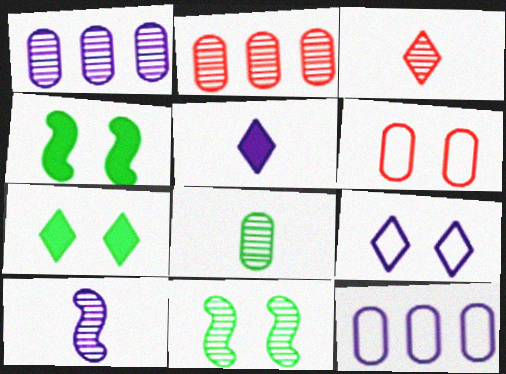[[1, 3, 11], 
[3, 4, 12], 
[3, 8, 10]]